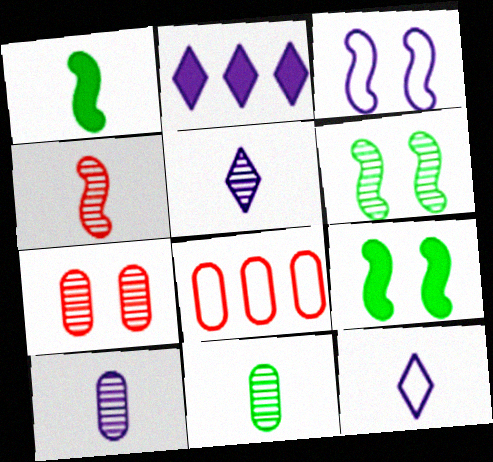[[2, 3, 10], 
[4, 5, 11], 
[5, 8, 9]]